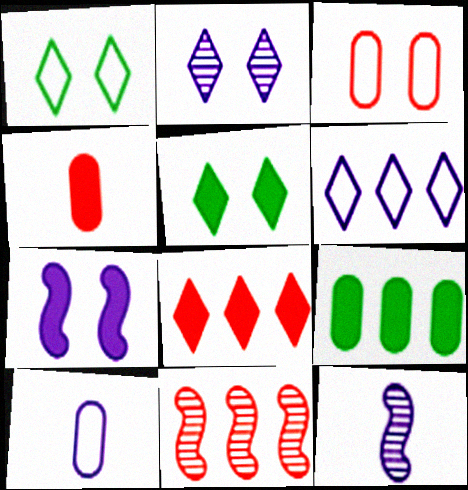[[5, 10, 11], 
[6, 9, 11]]